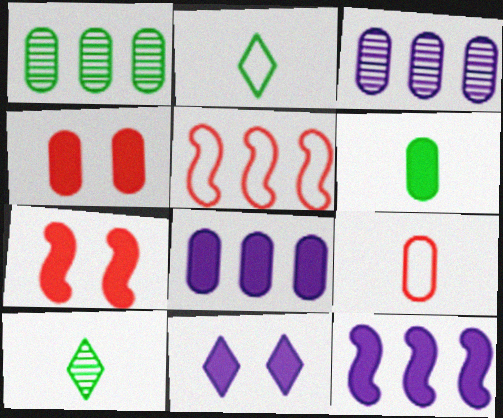[[2, 3, 7], 
[4, 6, 8]]